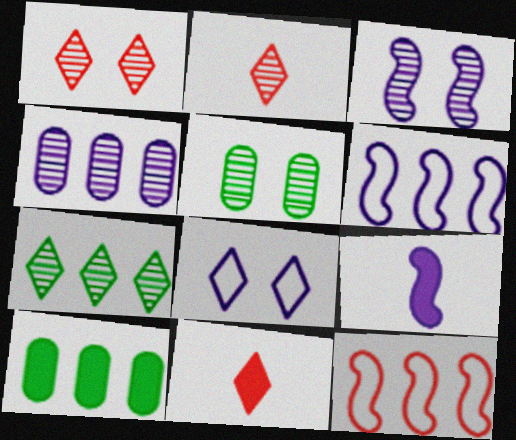[[1, 3, 5], 
[3, 6, 9], 
[4, 8, 9], 
[5, 6, 11], 
[7, 8, 11]]